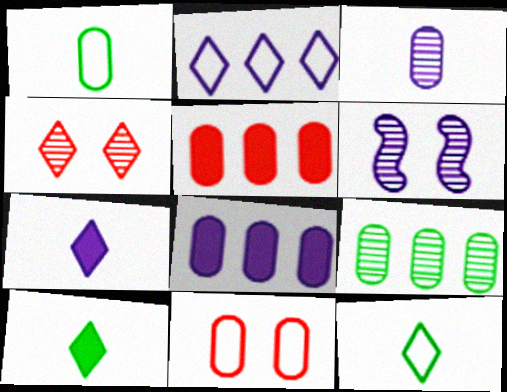[[2, 4, 10], 
[5, 6, 12]]